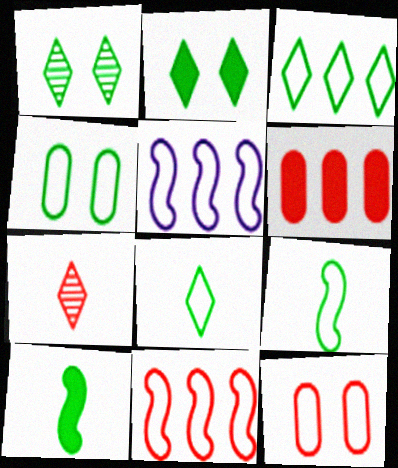[[3, 4, 9], 
[5, 8, 12]]